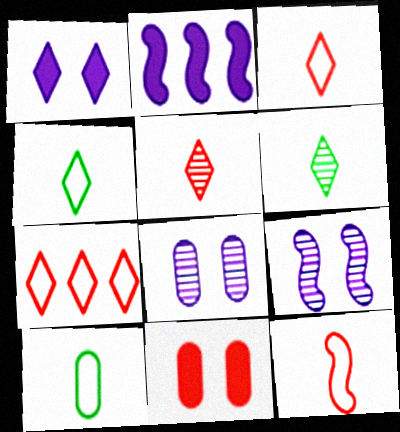[[1, 6, 7]]